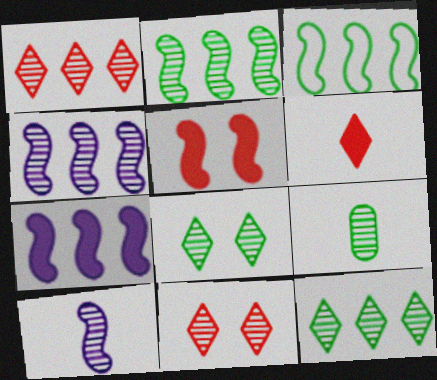[[2, 8, 9], 
[3, 5, 10], 
[4, 9, 11]]